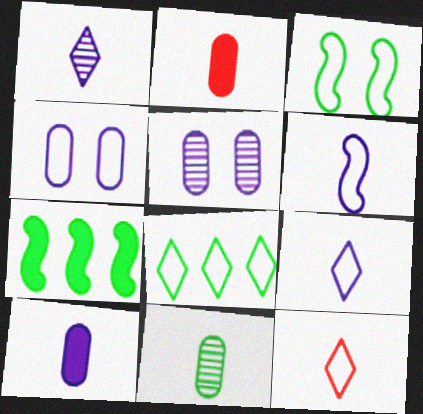[[1, 6, 10], 
[5, 7, 12]]